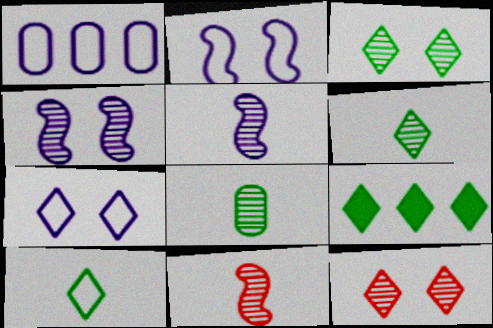[[3, 9, 10]]